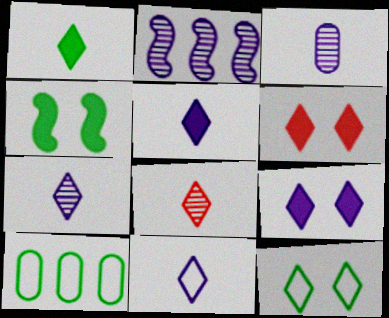[[1, 8, 11], 
[5, 7, 11]]